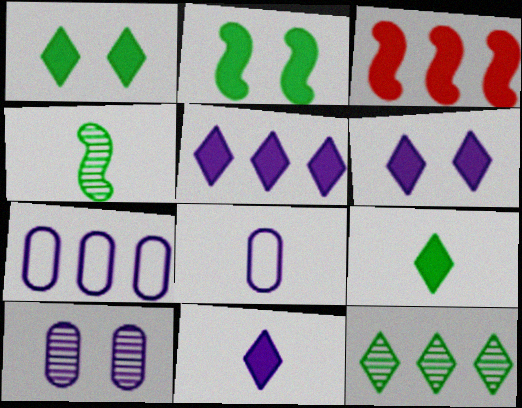[[3, 7, 12], 
[5, 6, 11]]